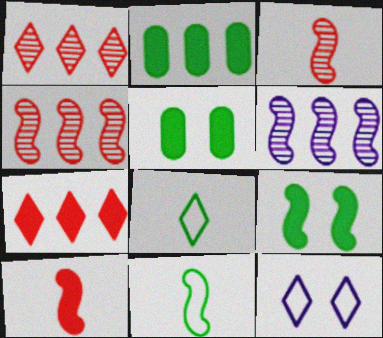[[2, 3, 12]]